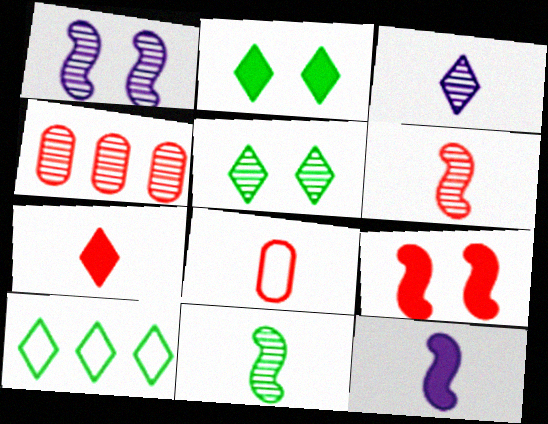[[6, 7, 8]]